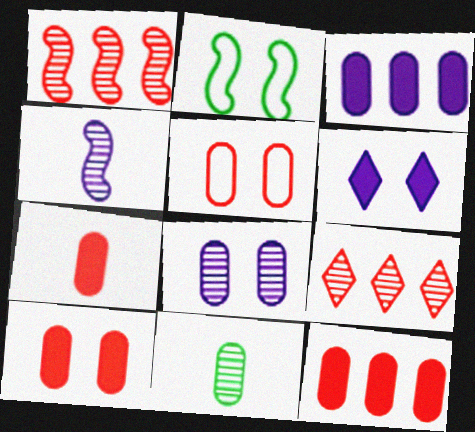[[3, 5, 11], 
[7, 10, 12]]